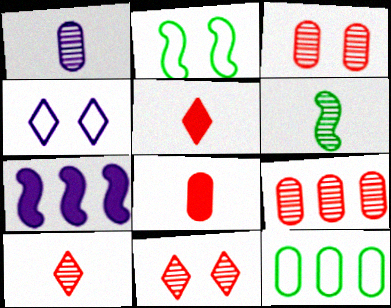[[1, 4, 7], 
[1, 6, 10]]